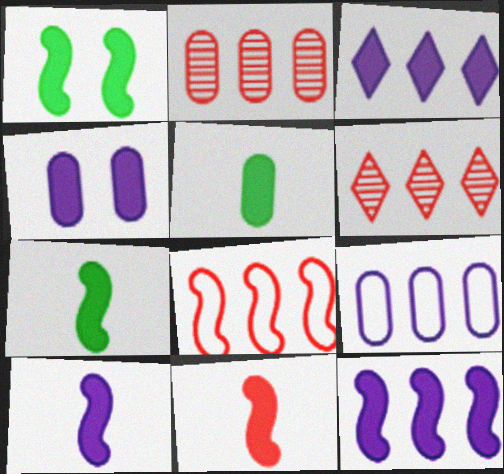[[1, 11, 12], 
[3, 4, 10], 
[7, 10, 11]]